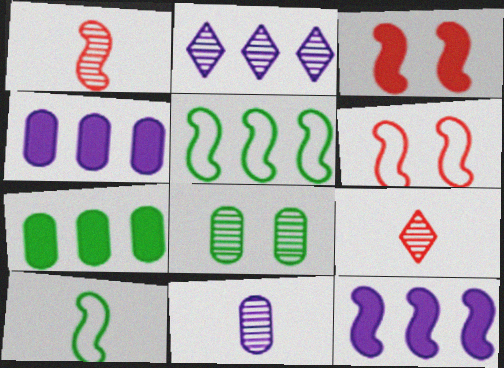[[1, 2, 8]]